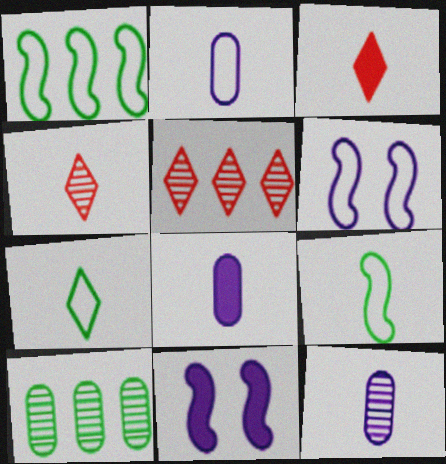[[2, 8, 12], 
[3, 6, 10], 
[3, 9, 12], 
[4, 8, 9]]